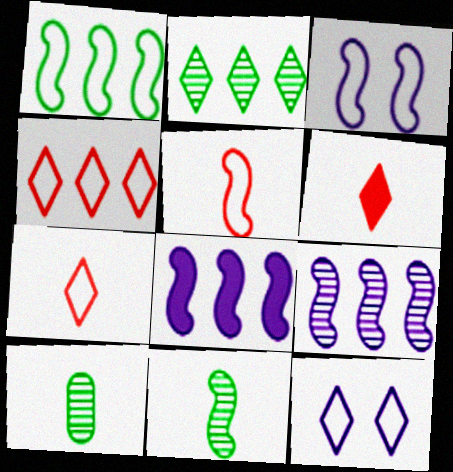[[1, 3, 5], 
[2, 6, 12]]